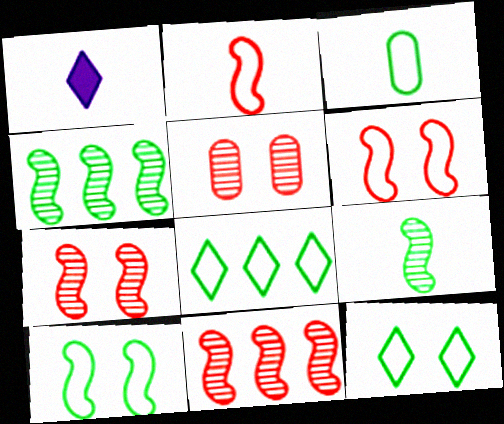[[3, 8, 10]]